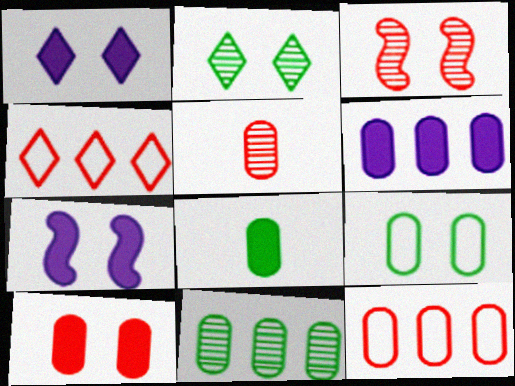[[1, 3, 9], 
[5, 6, 9], 
[5, 10, 12], 
[6, 8, 10], 
[6, 11, 12], 
[8, 9, 11]]